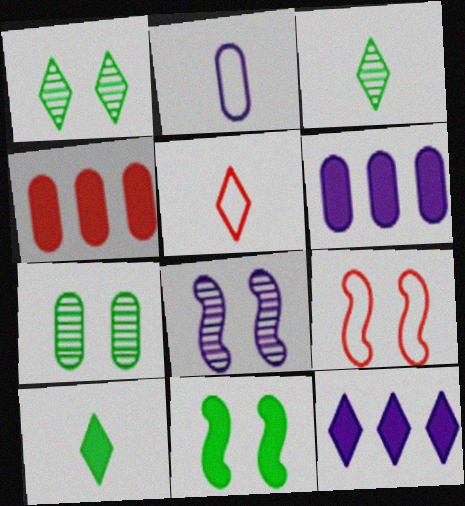[[1, 5, 12], 
[2, 4, 7], 
[2, 8, 12], 
[3, 6, 9], 
[8, 9, 11]]